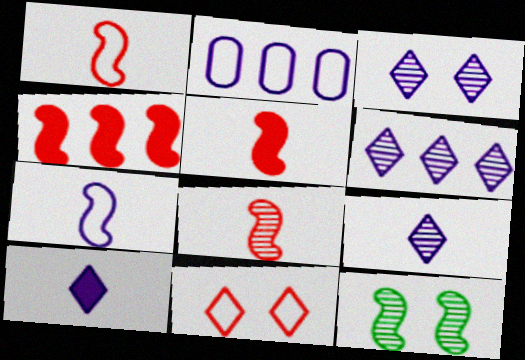[[1, 5, 8], 
[3, 6, 9], 
[4, 7, 12]]